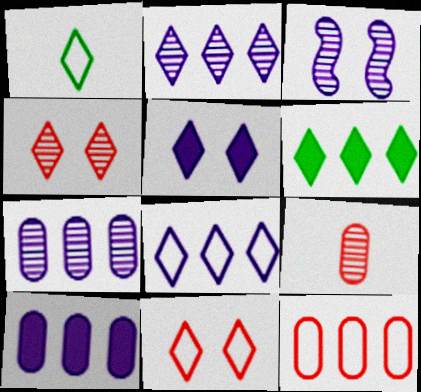[[1, 8, 11]]